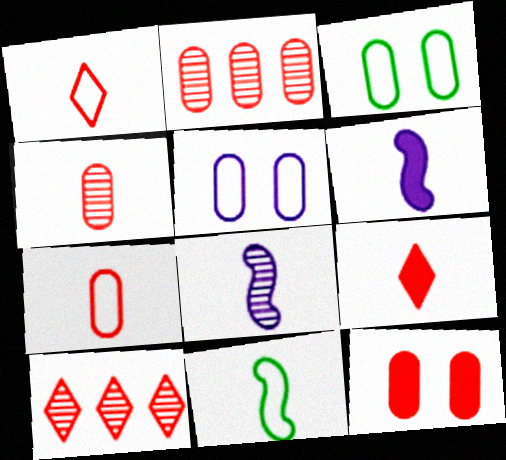[[2, 7, 12], 
[3, 6, 10]]